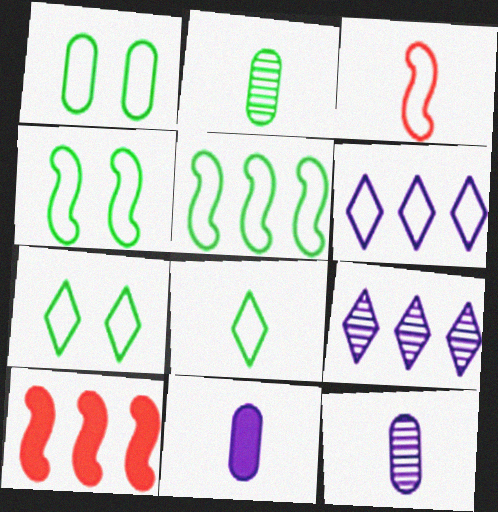[[1, 3, 6], 
[1, 4, 7], 
[1, 5, 8], 
[7, 10, 12]]